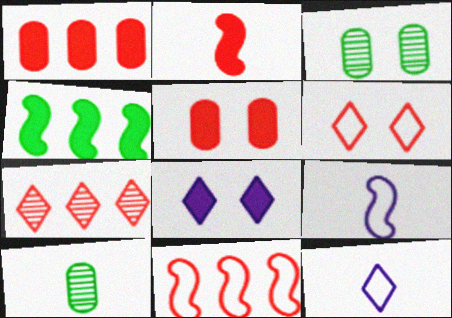[[1, 7, 11], 
[2, 10, 12], 
[8, 10, 11]]